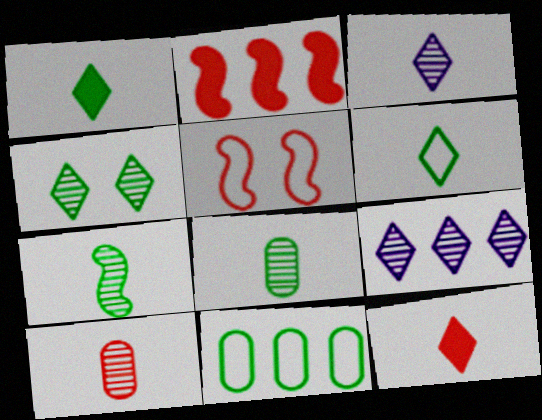[[2, 9, 11], 
[3, 6, 12], 
[3, 7, 10]]